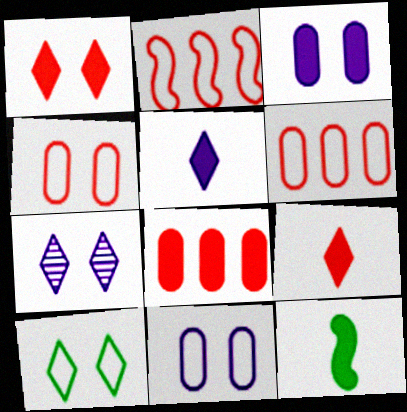[[1, 7, 10], 
[6, 7, 12]]